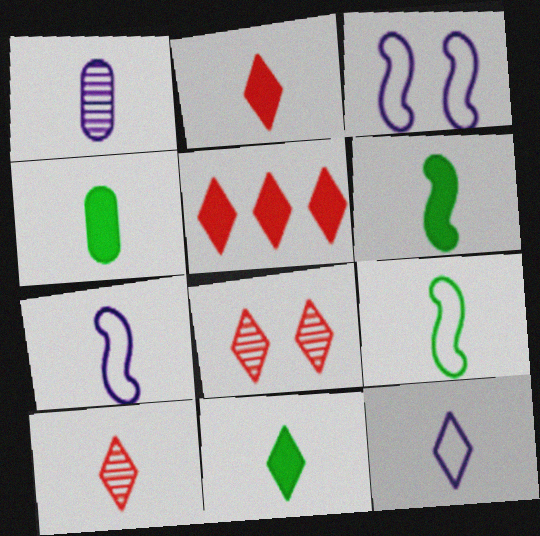[[1, 2, 9], 
[4, 6, 11], 
[4, 7, 10], 
[10, 11, 12]]